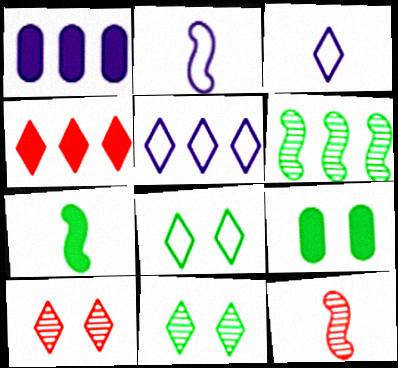[[1, 8, 12], 
[2, 7, 12], 
[3, 4, 11], 
[5, 9, 12]]